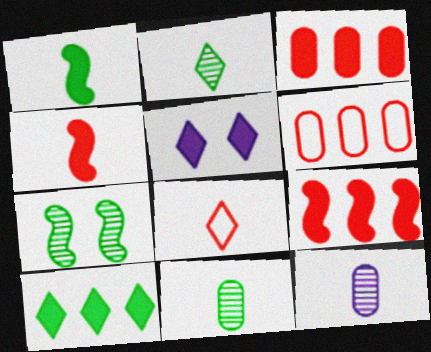[[1, 3, 5], 
[1, 8, 12]]